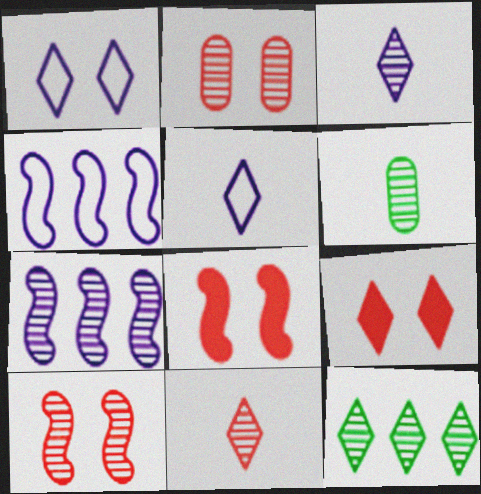[[4, 6, 9], 
[5, 9, 12]]